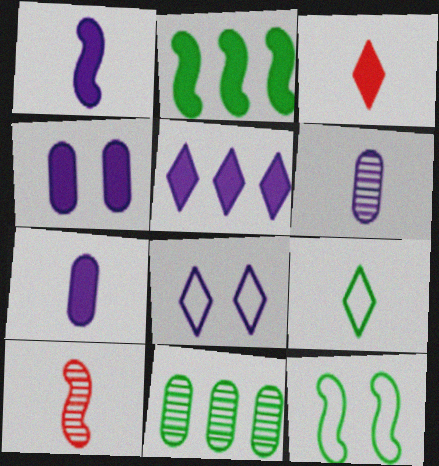[[1, 4, 5], 
[2, 3, 4], 
[7, 9, 10]]